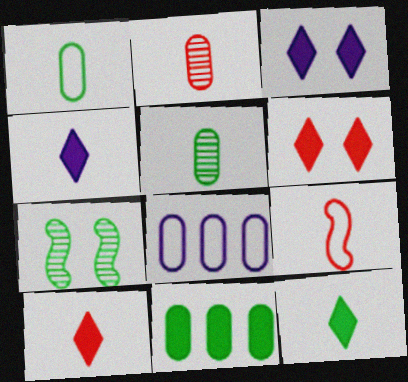[[2, 9, 10], 
[4, 5, 9], 
[4, 10, 12], 
[7, 8, 10]]